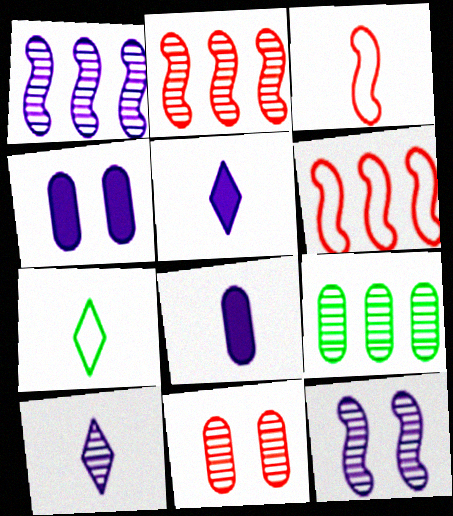[[2, 4, 7]]